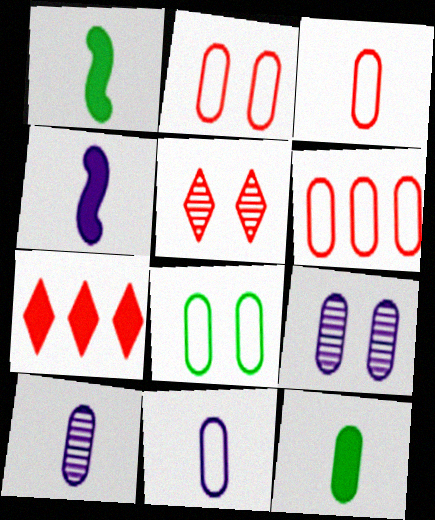[[2, 3, 6], 
[3, 10, 12], 
[6, 8, 11], 
[6, 9, 12]]